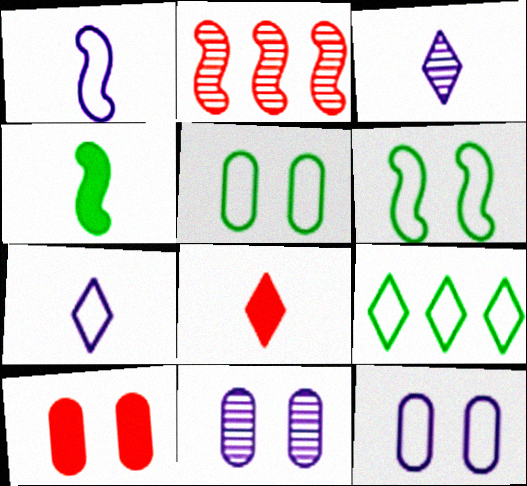[[5, 10, 11]]